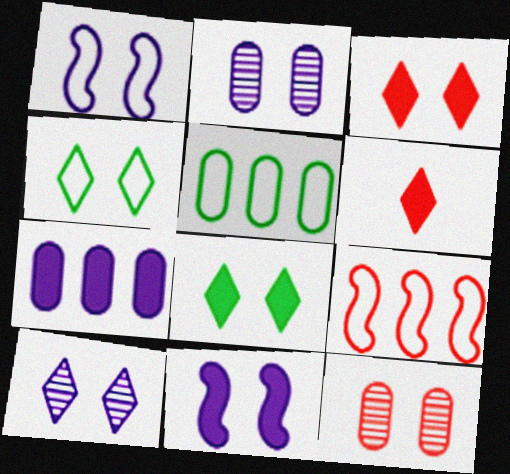[[1, 8, 12], 
[3, 4, 10], 
[4, 11, 12], 
[6, 9, 12]]